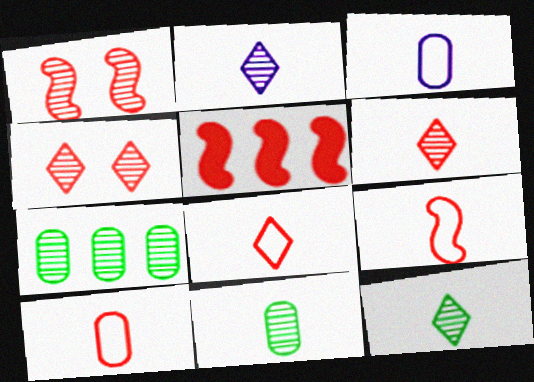[[1, 2, 7], 
[1, 5, 9], 
[2, 6, 12], 
[4, 5, 10], 
[8, 9, 10]]